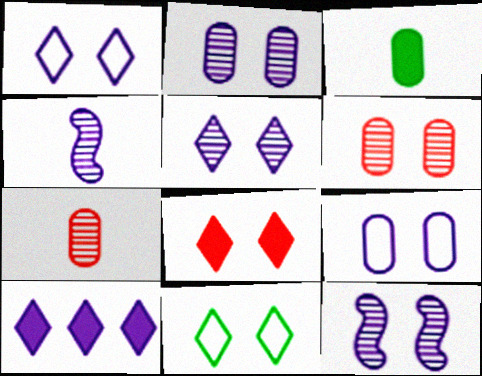[[2, 5, 12], 
[4, 9, 10], 
[5, 8, 11]]